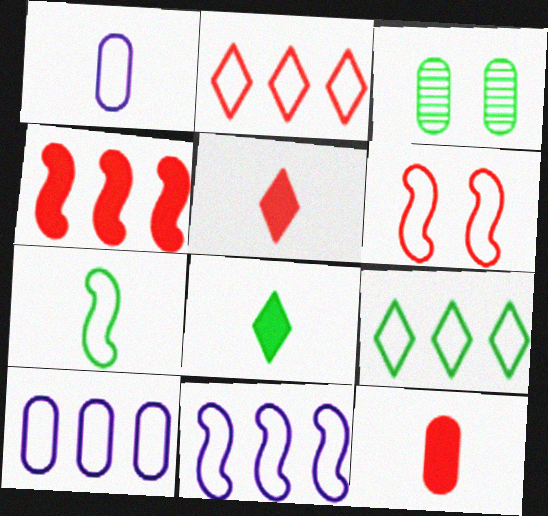[[1, 6, 9], 
[3, 5, 11], 
[3, 10, 12], 
[6, 7, 11]]